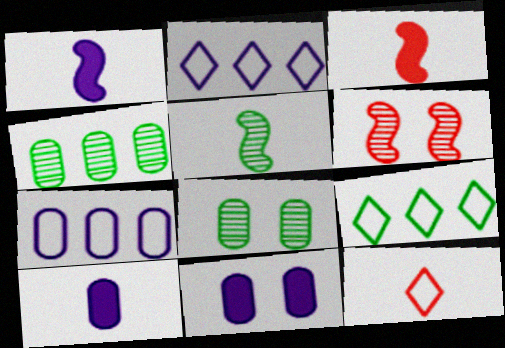[[2, 3, 8], 
[5, 10, 12], 
[6, 9, 10]]